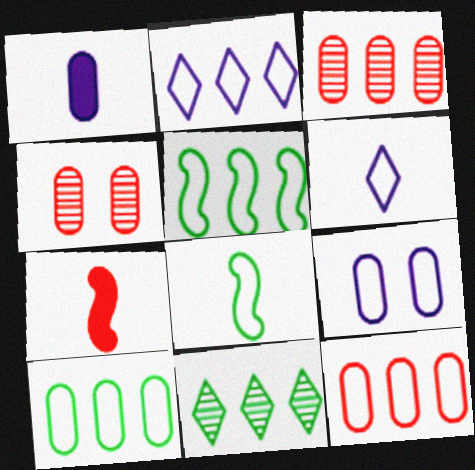[[1, 4, 10], 
[2, 5, 12], 
[7, 9, 11]]